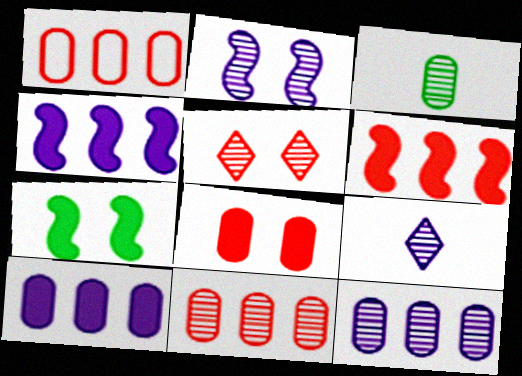[[1, 7, 9], 
[2, 9, 12]]